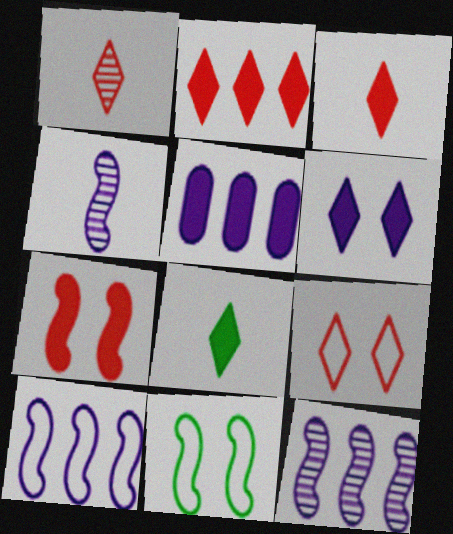[[1, 2, 9], 
[1, 5, 11], 
[2, 6, 8], 
[5, 7, 8]]